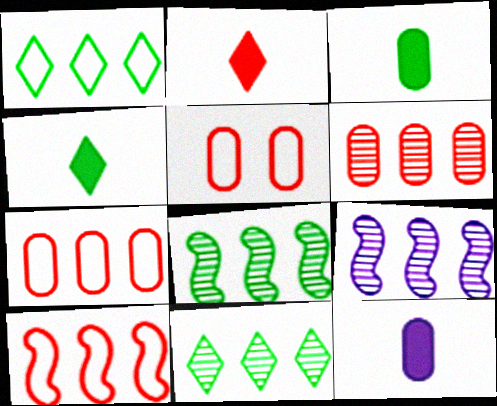[[4, 5, 9], 
[6, 9, 11]]